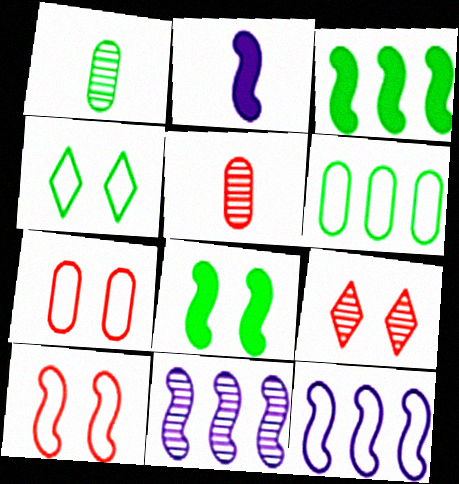[[1, 3, 4], 
[1, 9, 11], 
[2, 6, 9]]